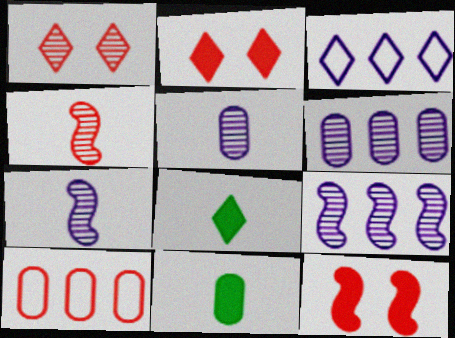[[1, 3, 8], 
[2, 4, 10]]